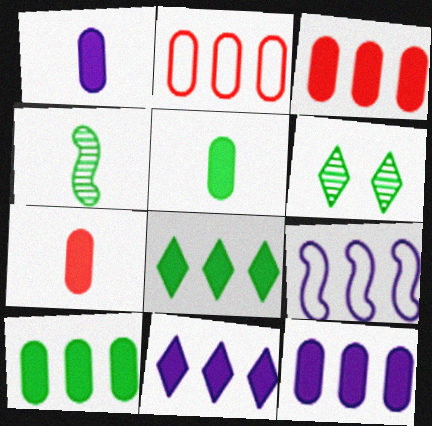[[1, 5, 7], 
[3, 10, 12], 
[6, 7, 9]]